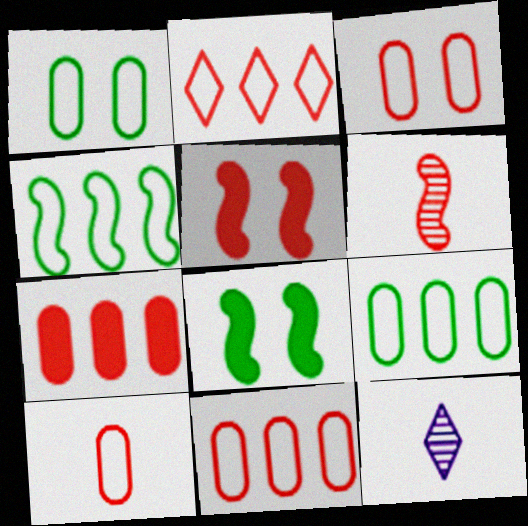[[3, 10, 11], 
[5, 9, 12], 
[8, 11, 12]]